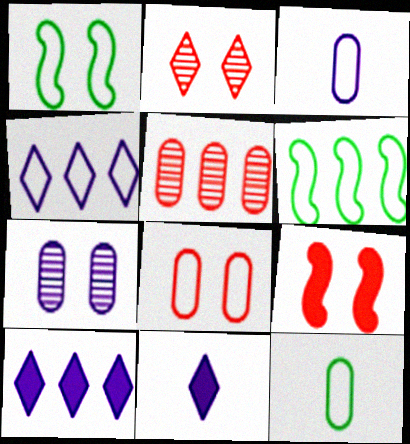[[1, 5, 11], 
[2, 8, 9], 
[5, 6, 10]]